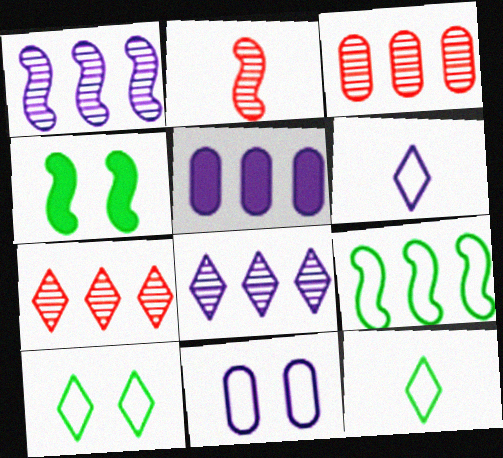[[2, 5, 10], 
[3, 4, 6], 
[5, 7, 9]]